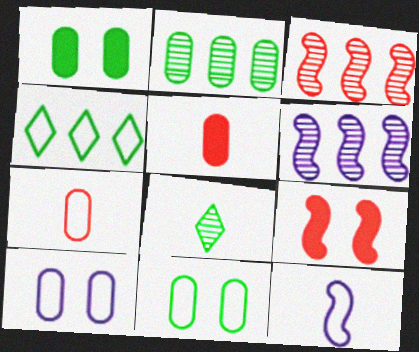[[2, 5, 10], 
[5, 8, 12]]